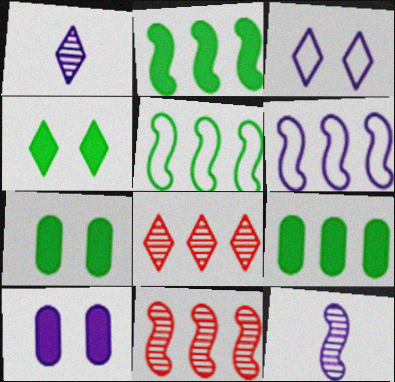[[1, 6, 10], 
[2, 6, 11], 
[6, 8, 9]]